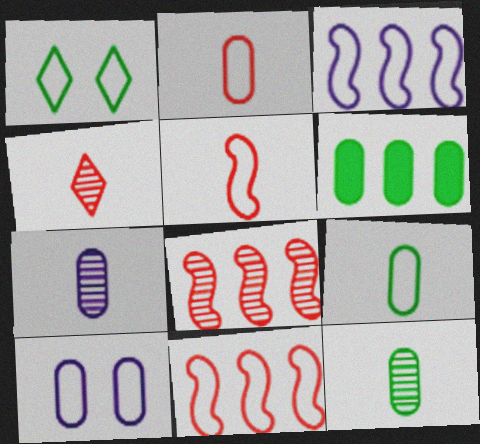[[1, 2, 3]]